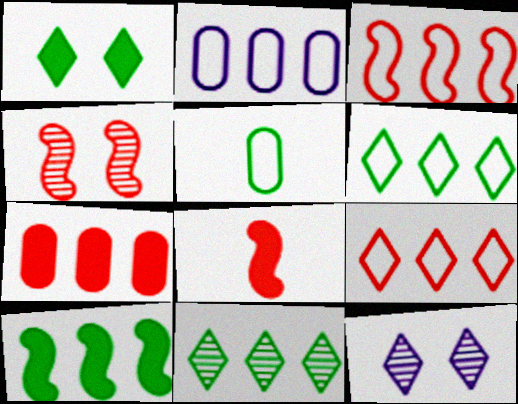[[2, 3, 6], 
[3, 4, 8]]